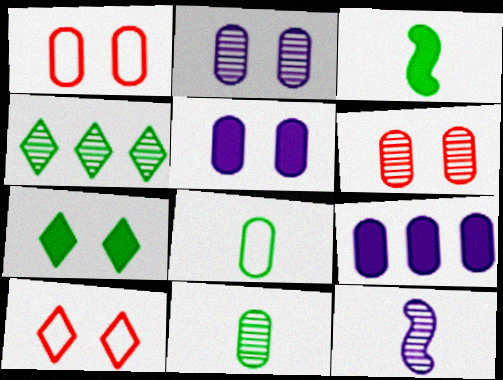[[1, 9, 11], 
[4, 6, 12], 
[6, 8, 9]]